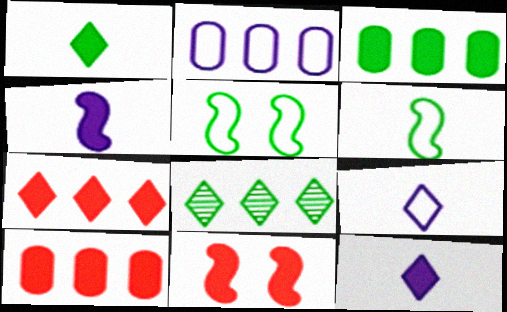[[3, 11, 12]]